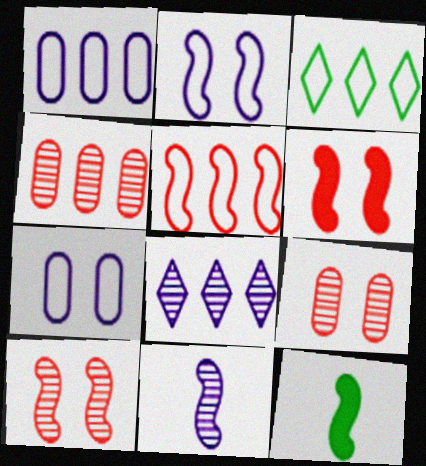[[1, 3, 5]]